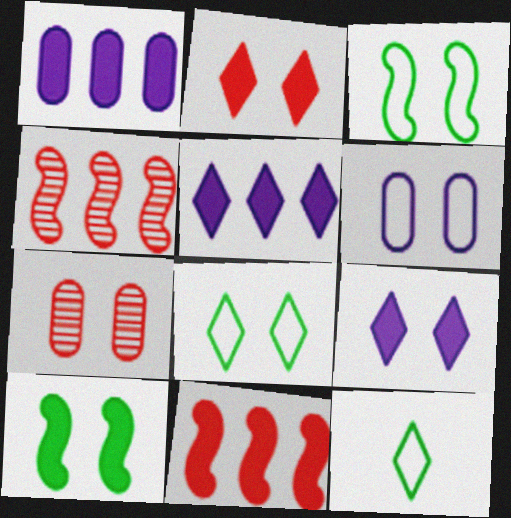[[3, 7, 9]]